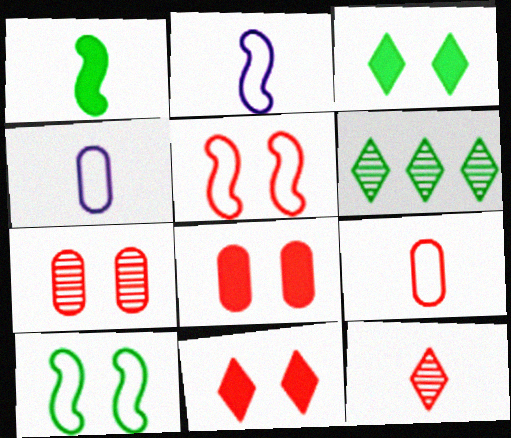[[1, 4, 12], 
[2, 6, 8], 
[5, 7, 11]]